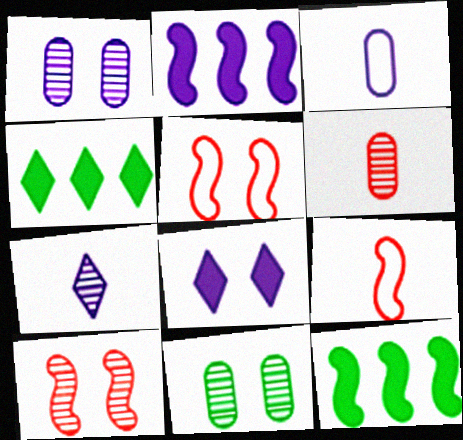[[1, 4, 9], 
[3, 4, 10], 
[5, 8, 11]]